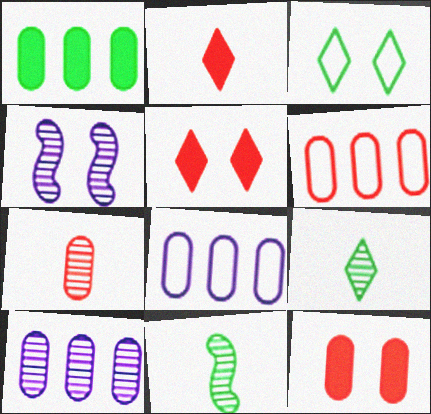[[1, 3, 11], 
[1, 6, 10], 
[3, 4, 12], 
[5, 8, 11], 
[6, 7, 12]]